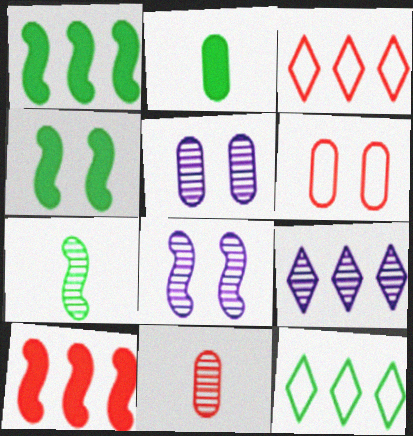[[2, 3, 8]]